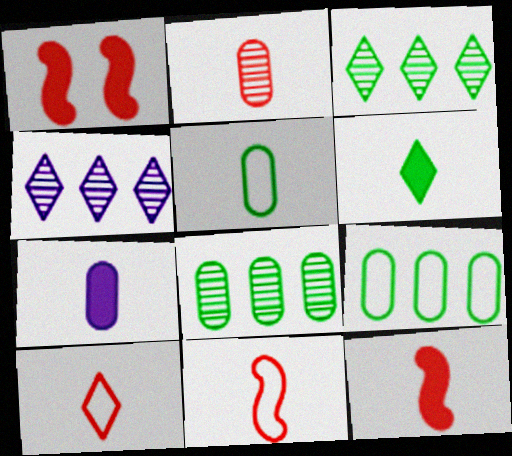[[1, 4, 5], 
[2, 5, 7], 
[2, 10, 12], 
[6, 7, 12]]